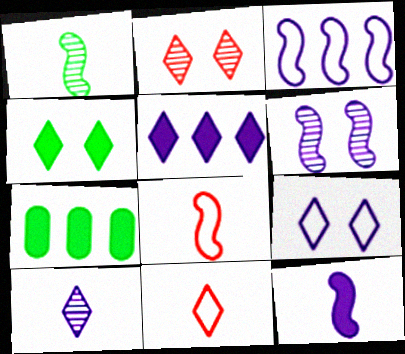[[1, 8, 12], 
[2, 4, 9], 
[3, 6, 12], 
[5, 9, 10], 
[6, 7, 11]]